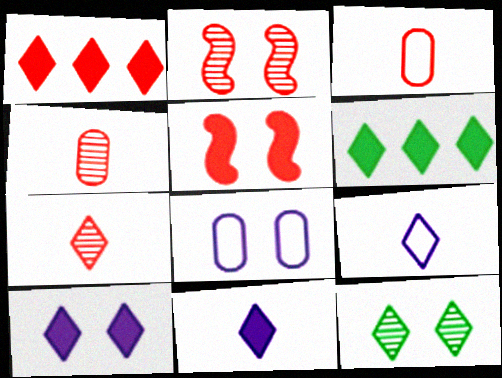[[1, 2, 3], 
[1, 9, 12], 
[5, 8, 12]]